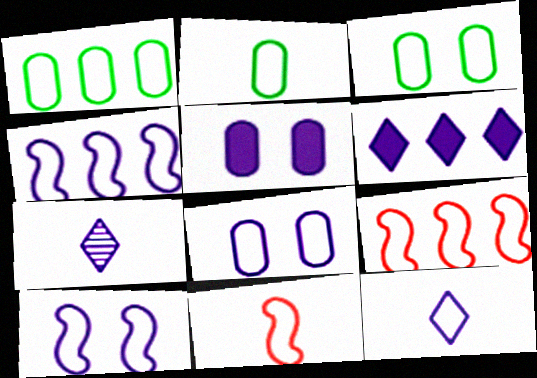[[1, 2, 3], 
[2, 11, 12], 
[3, 9, 12], 
[4, 5, 7], 
[4, 8, 12]]